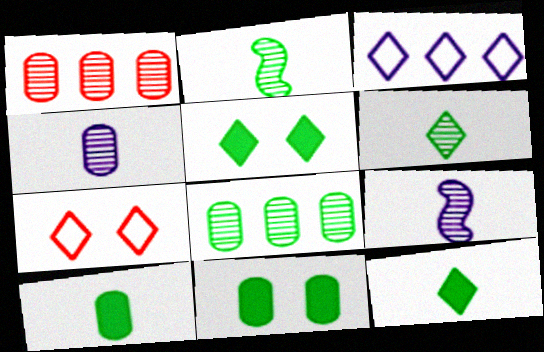[]